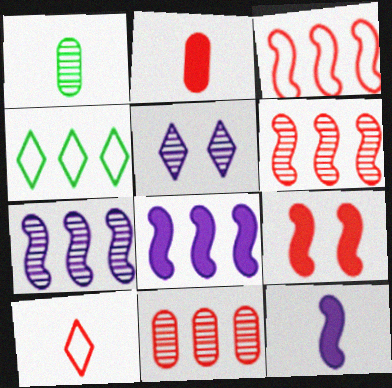[[1, 5, 6], 
[1, 10, 12], 
[4, 8, 11], 
[9, 10, 11]]